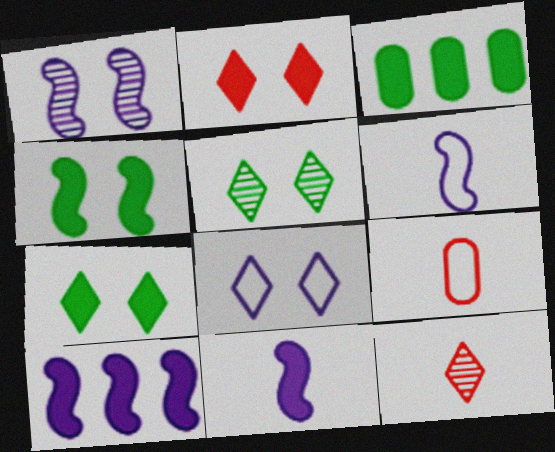[[1, 6, 10], 
[2, 3, 11], 
[2, 5, 8], 
[5, 9, 10]]